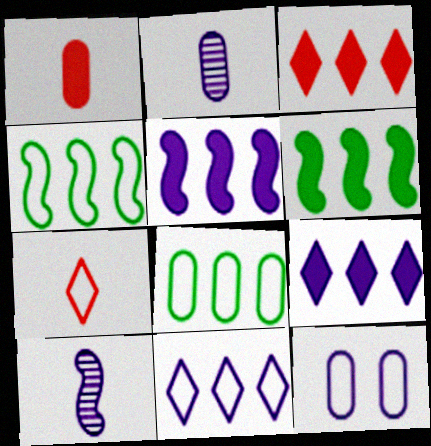[[4, 7, 12], 
[9, 10, 12]]